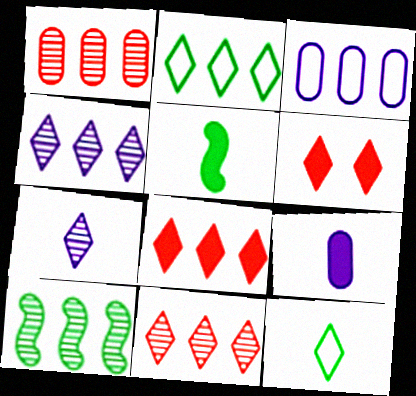[[1, 4, 10], 
[2, 4, 8], 
[2, 6, 7], 
[3, 8, 10], 
[4, 6, 12]]